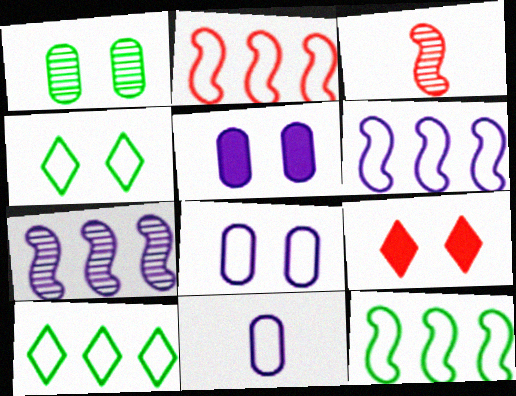[[2, 4, 11], 
[2, 6, 12], 
[3, 5, 10]]